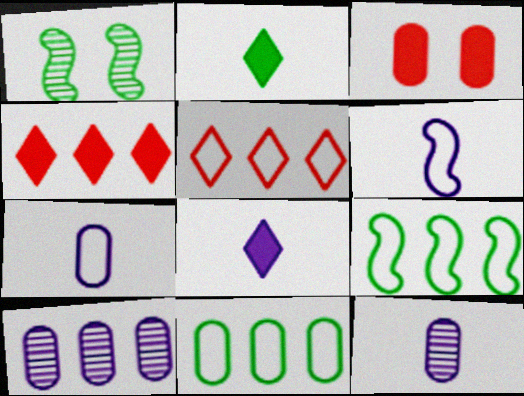[[1, 2, 11], 
[1, 4, 7], 
[3, 11, 12], 
[4, 9, 10], 
[6, 8, 12]]